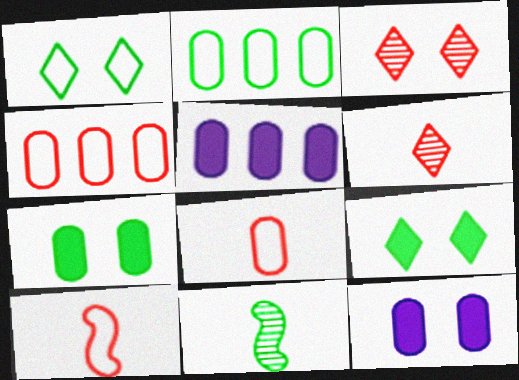[[2, 9, 11]]